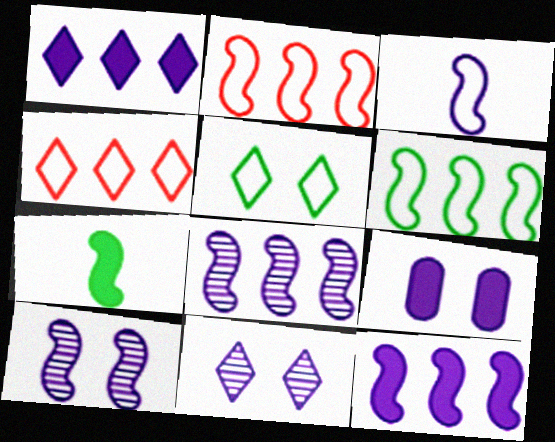[[2, 7, 10], 
[3, 10, 12]]